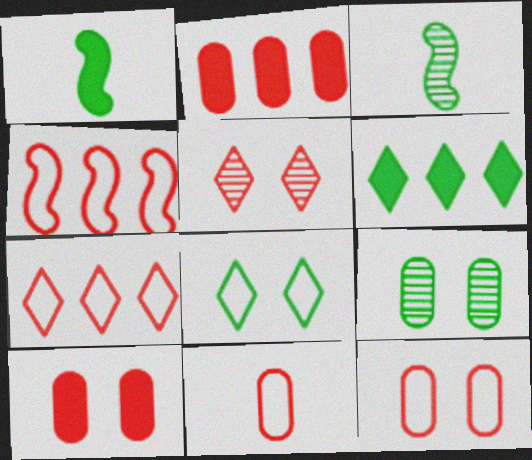[]